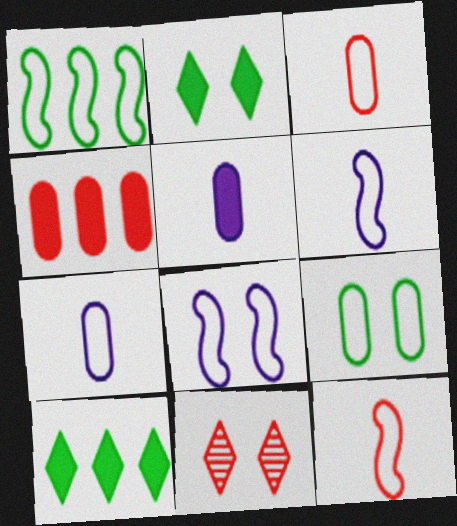[[1, 5, 11], 
[1, 8, 12], 
[4, 11, 12]]